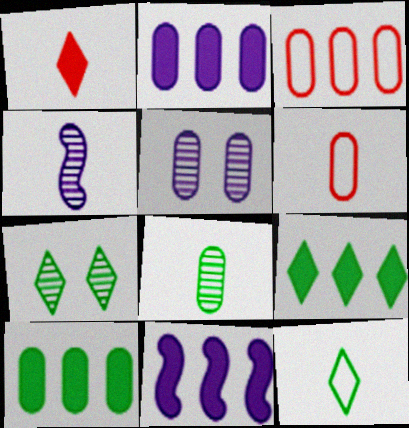[[5, 6, 10], 
[6, 7, 11], 
[7, 9, 12]]